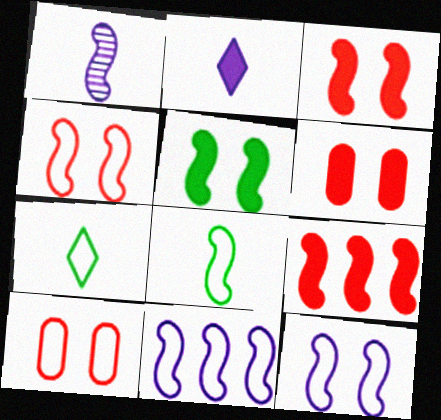[[4, 8, 11], 
[7, 10, 11]]